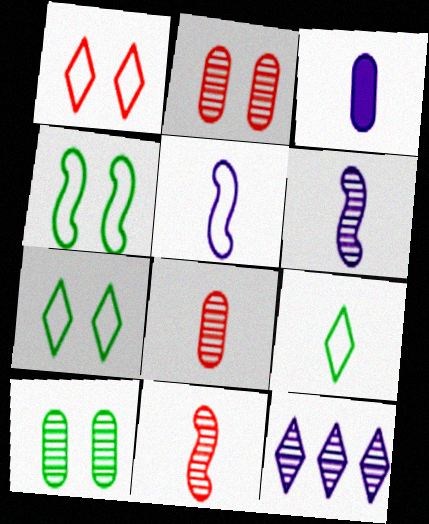[[3, 9, 11], 
[10, 11, 12]]